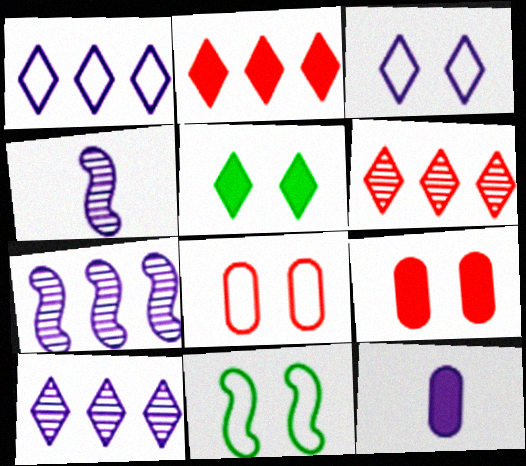[[3, 7, 12], 
[3, 8, 11], 
[6, 11, 12]]